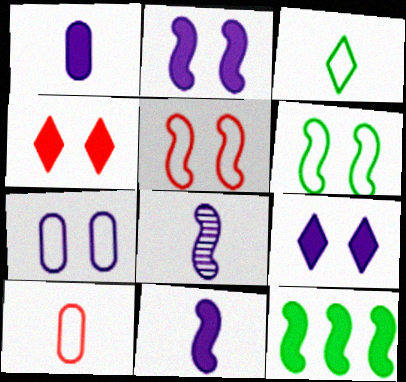[[1, 4, 12], 
[5, 8, 12]]